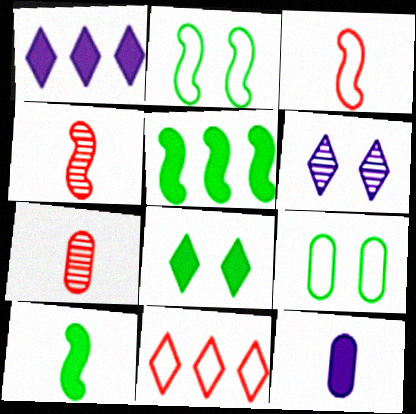[[1, 2, 7], 
[1, 4, 9]]